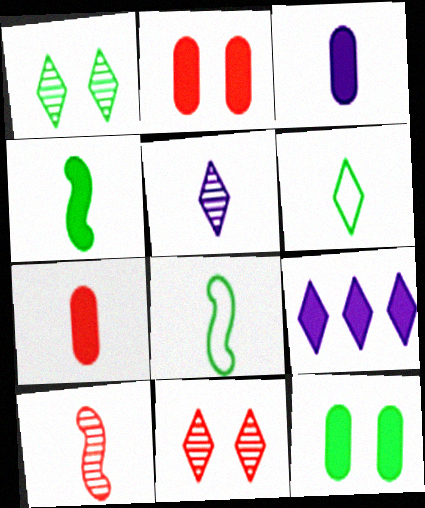[[2, 4, 9], 
[3, 6, 10], 
[5, 7, 8], 
[6, 9, 11]]